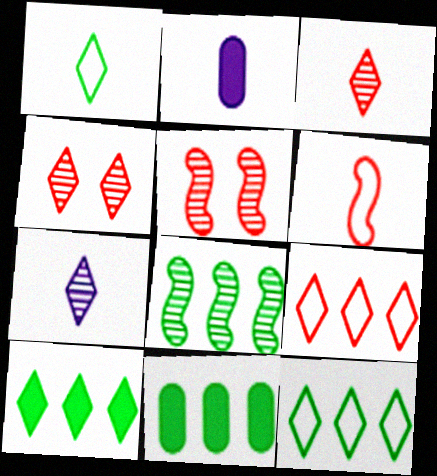[[2, 5, 12], 
[8, 11, 12]]